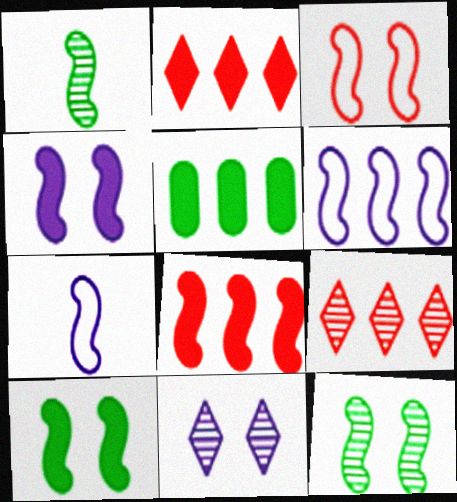[[3, 4, 12], 
[5, 6, 9], 
[7, 8, 12]]